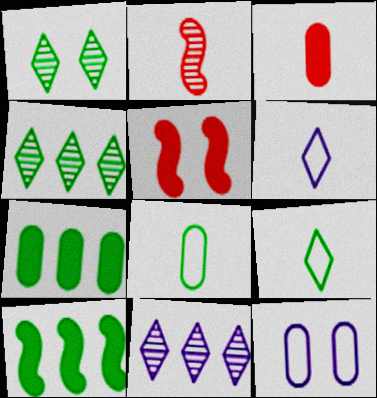[[1, 5, 12], 
[1, 8, 10], 
[5, 8, 11]]